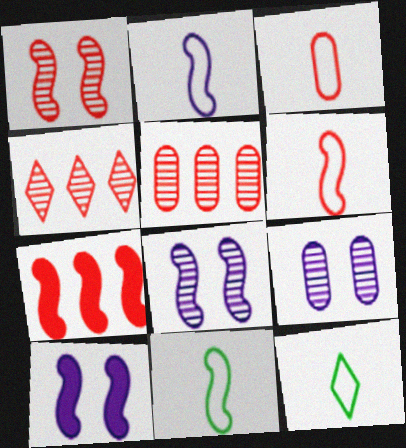[[1, 6, 7], 
[2, 3, 12], 
[2, 6, 11], 
[5, 10, 12], 
[7, 8, 11], 
[7, 9, 12]]